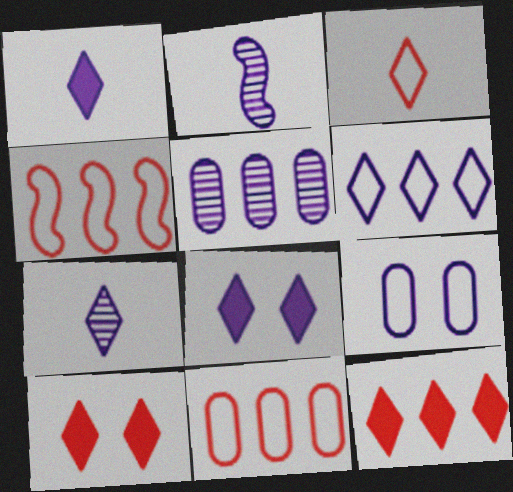[[6, 7, 8]]